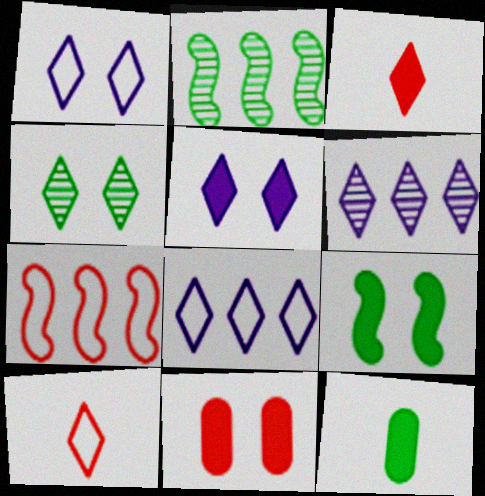[[3, 4, 8], 
[5, 9, 11]]